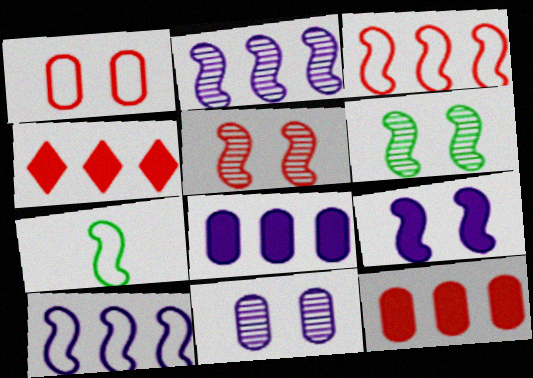[[4, 7, 11]]